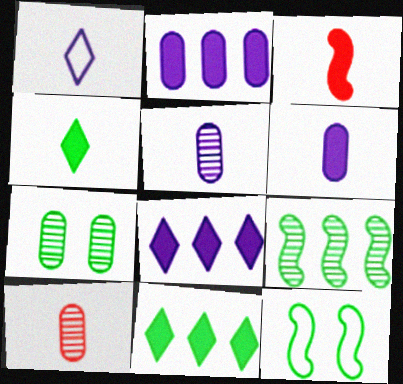[[3, 4, 6], 
[8, 10, 12]]